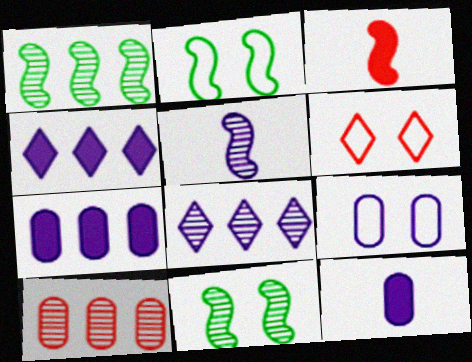[[1, 6, 12], 
[1, 8, 10], 
[2, 6, 9], 
[3, 6, 10], 
[4, 5, 9]]